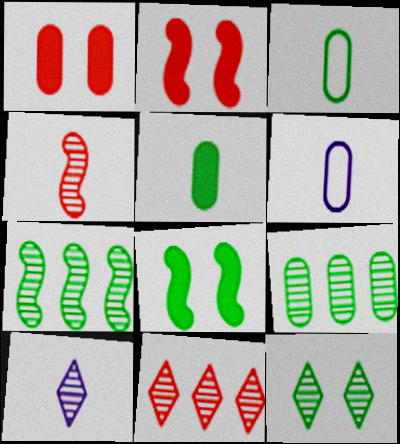[[1, 6, 9], 
[6, 8, 11], 
[10, 11, 12]]